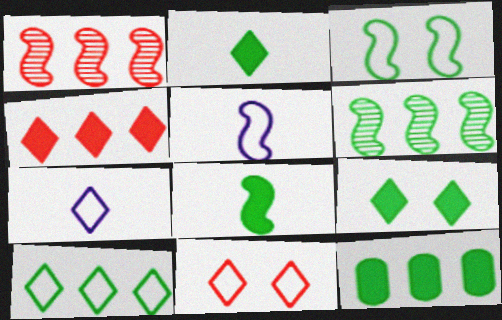[[3, 6, 8], 
[6, 10, 12], 
[7, 10, 11], 
[8, 9, 12]]